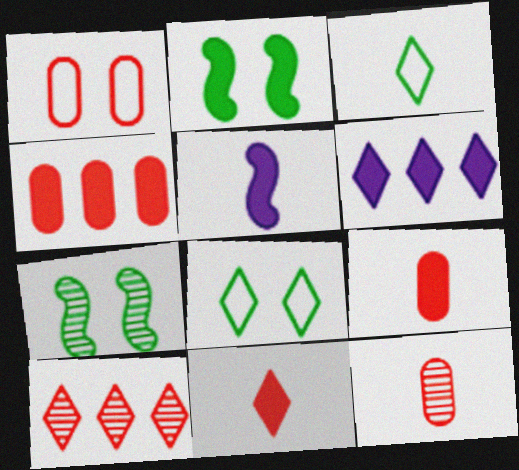[[1, 4, 12], 
[2, 6, 9], 
[3, 5, 12]]